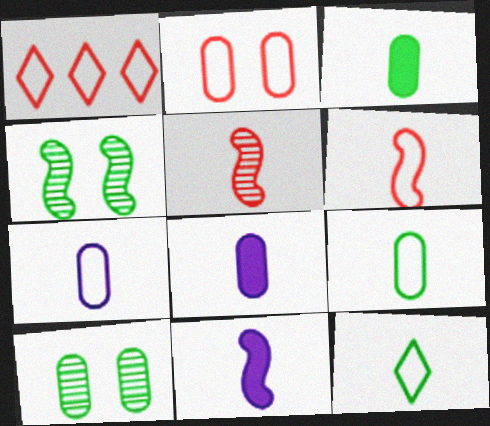[[1, 2, 6], 
[1, 4, 8], 
[1, 10, 11], 
[5, 8, 12], 
[6, 7, 12]]